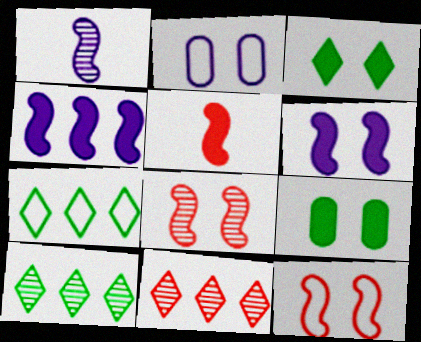[[2, 3, 8], 
[2, 5, 10]]